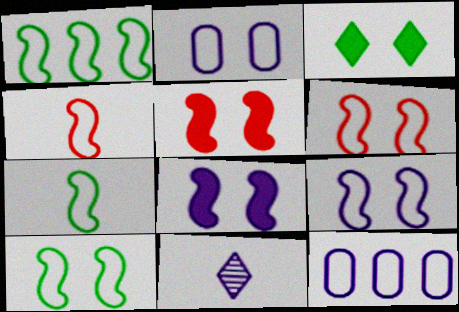[[1, 4, 9], 
[1, 7, 10], 
[6, 9, 10], 
[8, 11, 12]]